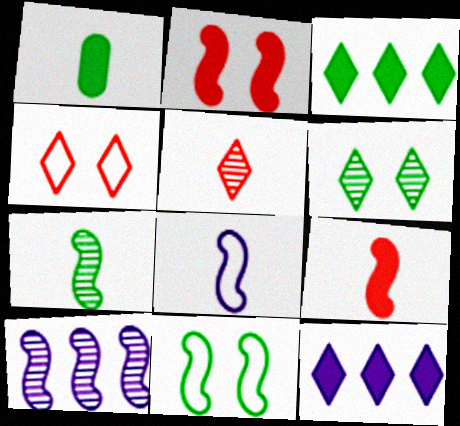[[1, 2, 12], 
[1, 4, 10], 
[1, 5, 8], 
[7, 8, 9], 
[9, 10, 11]]